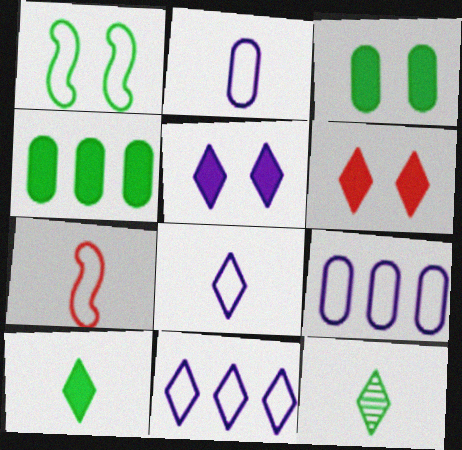[[1, 4, 12], 
[6, 11, 12]]